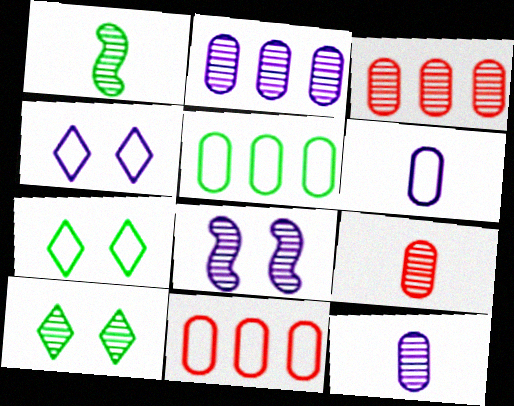[]